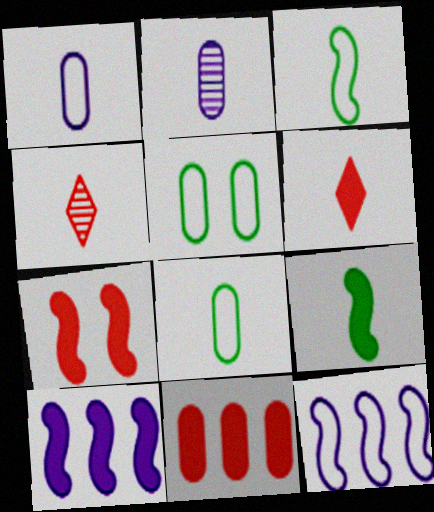[[1, 4, 9], 
[2, 3, 6], 
[2, 5, 11], 
[4, 5, 10], 
[6, 7, 11], 
[7, 9, 10]]